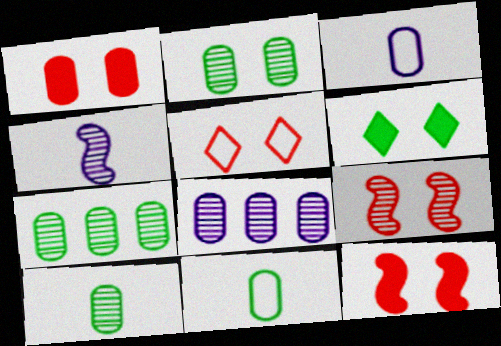[[1, 3, 7], 
[1, 5, 9], 
[1, 8, 11], 
[2, 7, 10]]